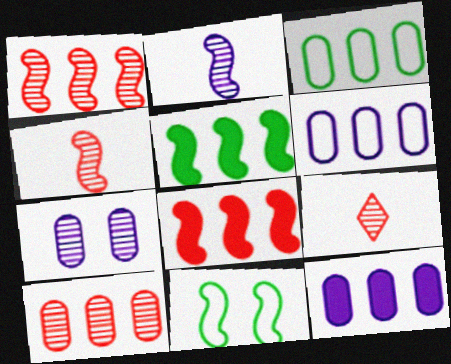[[2, 8, 11], 
[3, 10, 12], 
[9, 11, 12]]